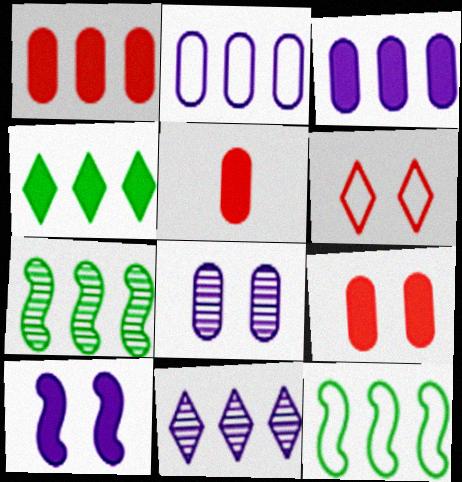[[1, 5, 9], 
[1, 11, 12], 
[4, 5, 10]]